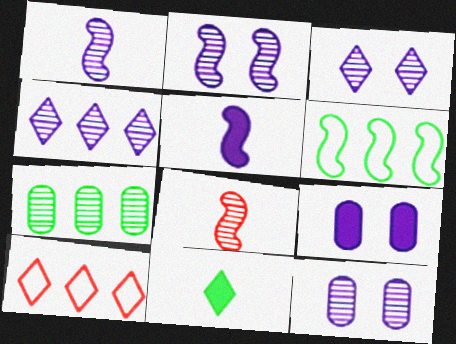[[1, 4, 12], 
[2, 3, 12], 
[3, 7, 8], 
[3, 10, 11]]